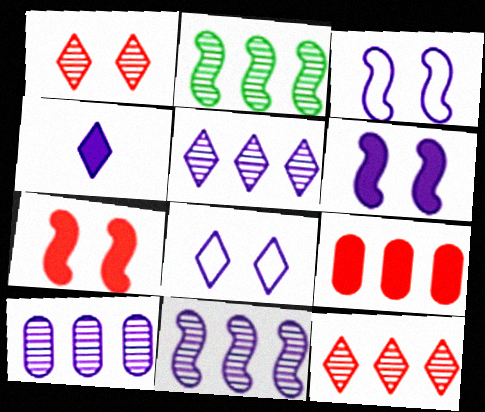[[2, 10, 12], 
[3, 4, 10], 
[4, 5, 8], 
[5, 10, 11]]